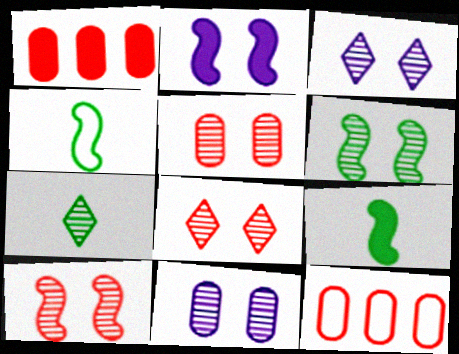[[1, 3, 4], 
[2, 7, 12], 
[3, 5, 6], 
[3, 9, 12], 
[5, 8, 10], 
[6, 8, 11]]